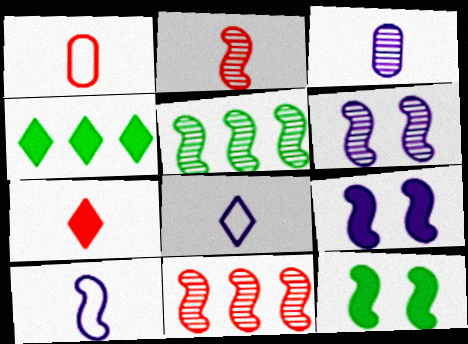[[1, 2, 7], 
[1, 4, 6], 
[2, 5, 6], 
[10, 11, 12]]